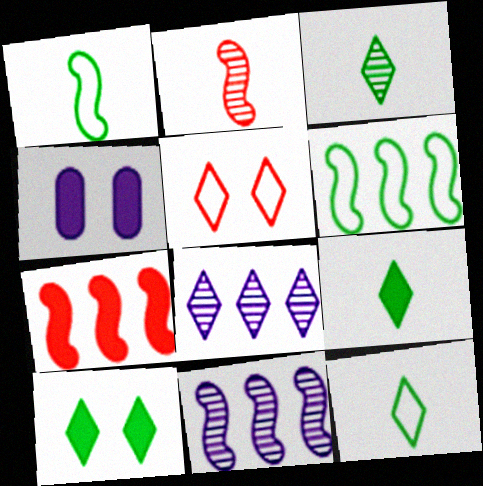[[3, 9, 12], 
[4, 7, 9], 
[5, 8, 9], 
[6, 7, 11]]